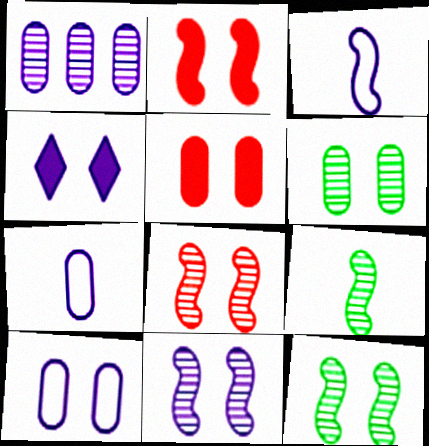[[1, 3, 4], 
[4, 10, 11], 
[5, 6, 10], 
[8, 11, 12]]